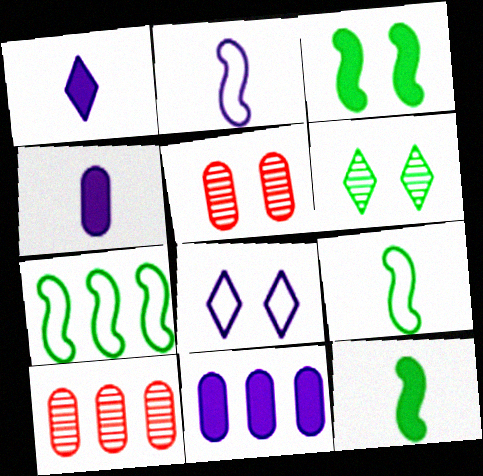[[1, 5, 7], 
[3, 5, 8], 
[8, 10, 12]]